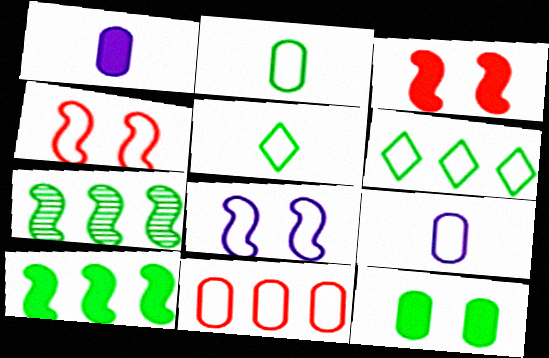[[4, 6, 9], 
[5, 7, 12], 
[5, 8, 11]]